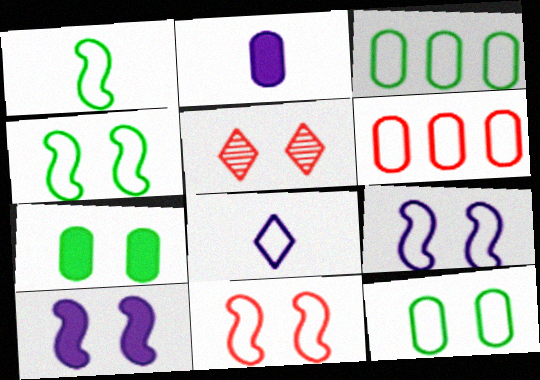[[3, 8, 11], 
[4, 6, 8], 
[4, 9, 11], 
[5, 7, 9], 
[5, 10, 12]]